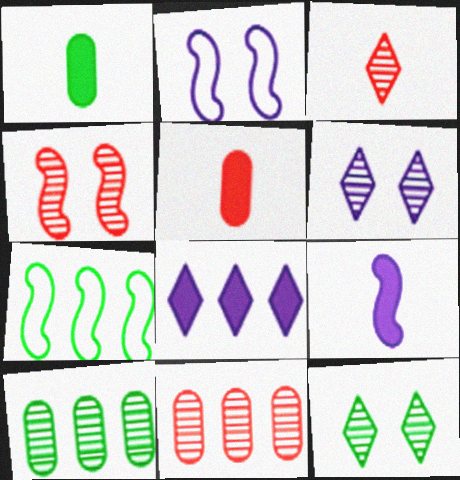[[1, 7, 12], 
[3, 4, 11], 
[4, 7, 9], 
[5, 6, 7], 
[7, 8, 11]]